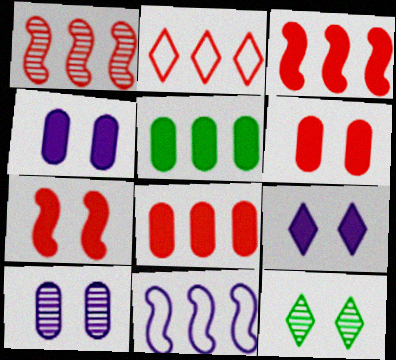[[1, 2, 8]]